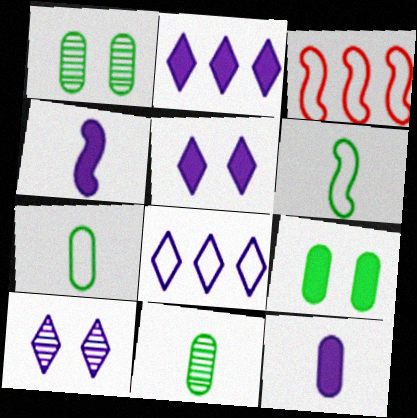[[3, 5, 11]]